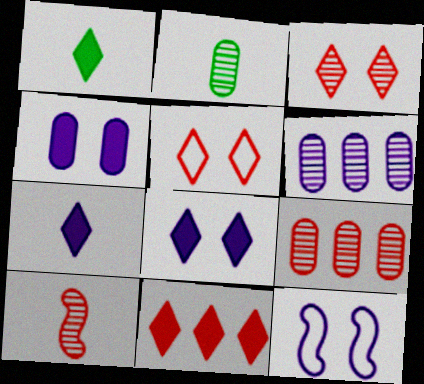[[1, 8, 11], 
[1, 9, 12], 
[2, 11, 12], 
[3, 9, 10], 
[6, 7, 12]]